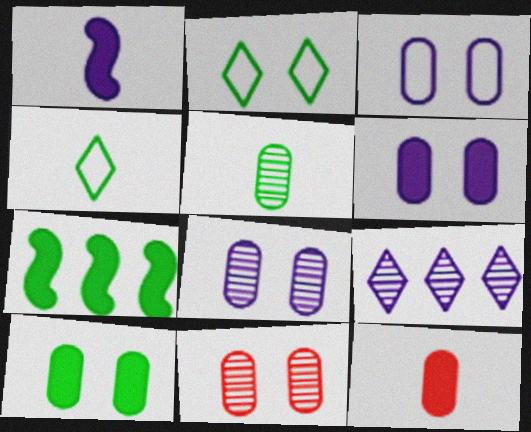[[1, 3, 9], 
[2, 5, 7], 
[3, 6, 8], 
[3, 10, 11]]